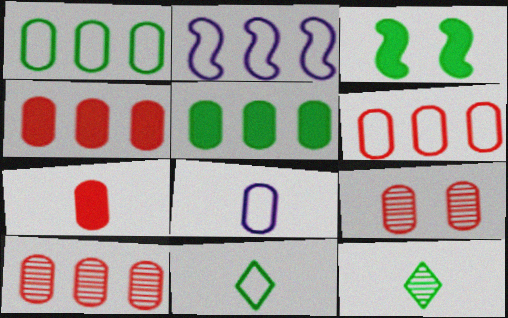[[1, 3, 12], 
[4, 6, 10], 
[5, 8, 9], 
[6, 7, 9]]